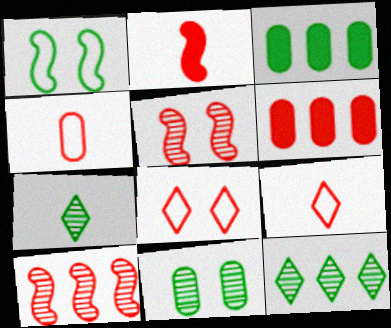[[1, 3, 7], 
[5, 6, 9]]